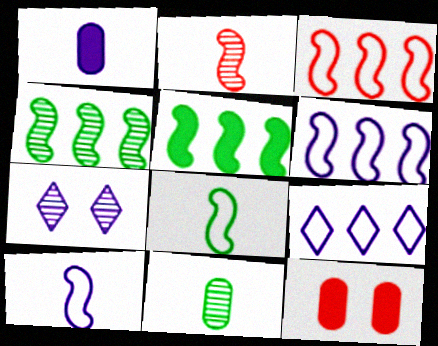[[1, 6, 7]]